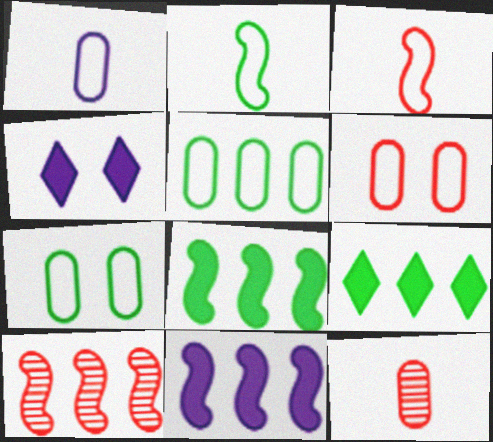[[1, 5, 6]]